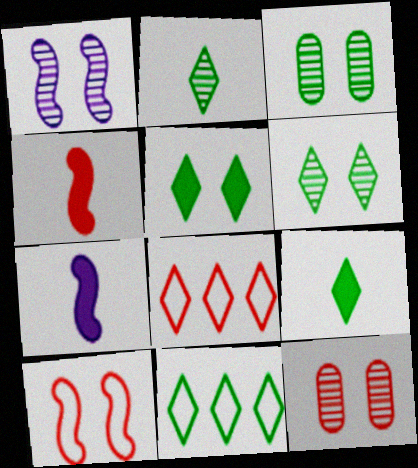[[1, 6, 12], 
[2, 5, 11], 
[3, 7, 8], 
[4, 8, 12], 
[6, 9, 11], 
[7, 11, 12]]